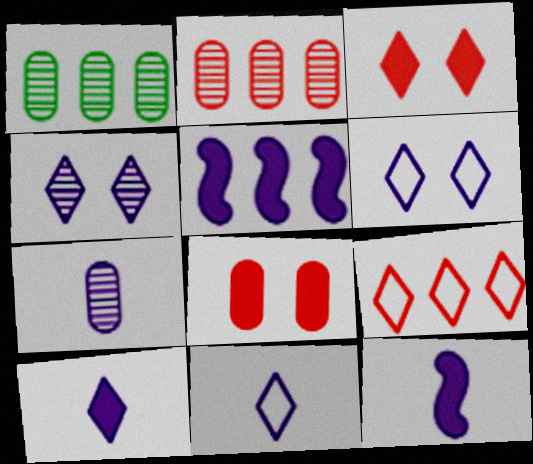[[1, 5, 9], 
[5, 6, 7], 
[7, 11, 12]]